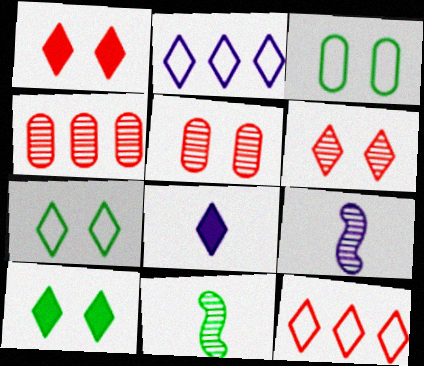[]